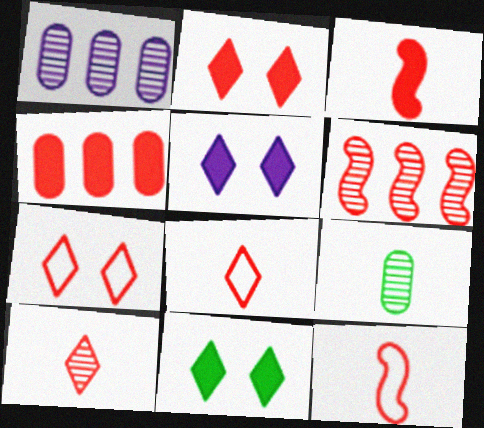[[1, 11, 12], 
[2, 3, 4], 
[2, 5, 11]]